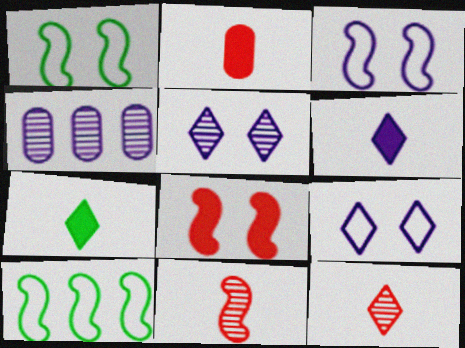[[2, 5, 10], 
[3, 4, 6]]